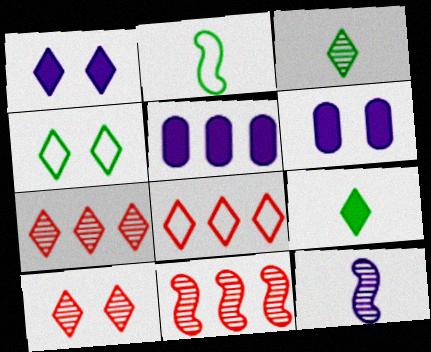[[1, 3, 8], 
[1, 4, 10], 
[2, 5, 10], 
[2, 6, 7]]